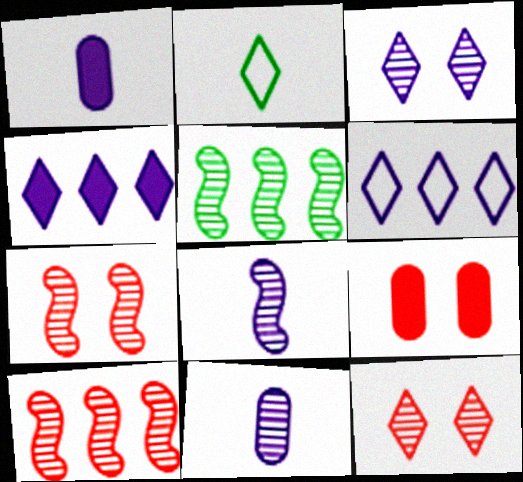[[2, 4, 12], 
[5, 7, 8], 
[5, 11, 12]]